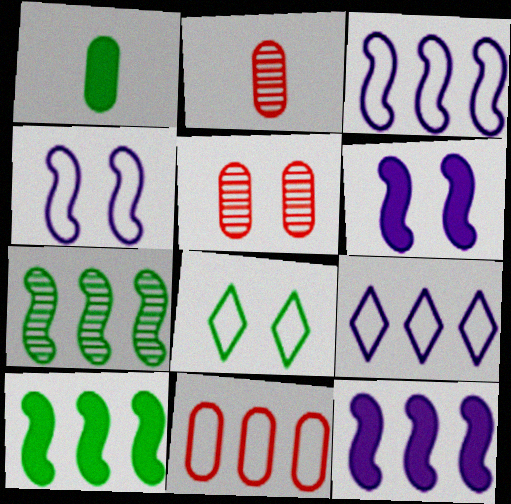[[1, 7, 8], 
[2, 8, 12], 
[5, 6, 8]]